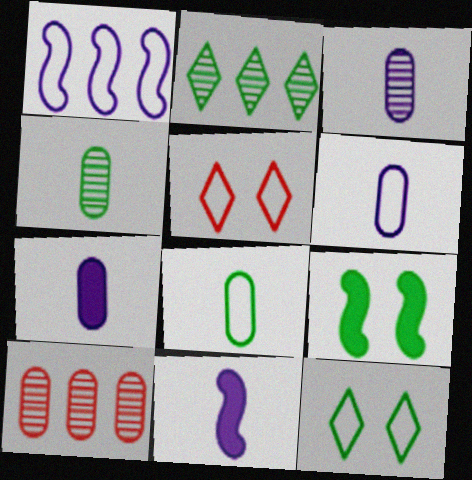[[1, 5, 8], 
[2, 8, 9], 
[3, 6, 7], 
[10, 11, 12]]